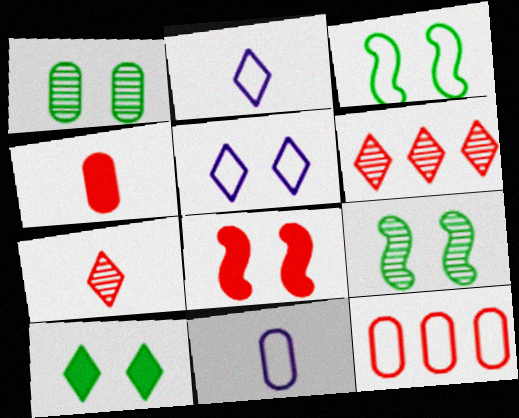[[1, 3, 10], 
[1, 5, 8], 
[2, 3, 12], 
[2, 6, 10], 
[7, 8, 12]]